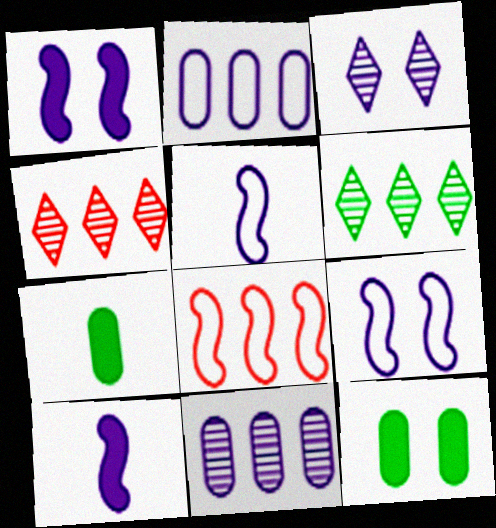[[2, 3, 10], 
[3, 7, 8], 
[4, 5, 12], 
[4, 7, 9]]